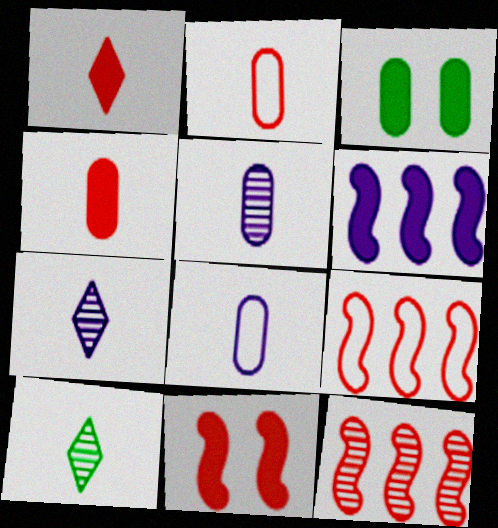[[1, 3, 6], 
[3, 7, 9]]